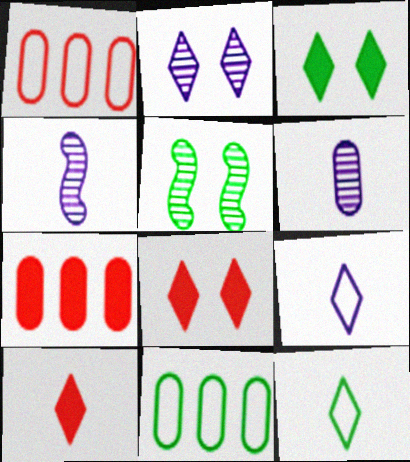[[1, 3, 4], 
[4, 8, 11], 
[5, 7, 9]]